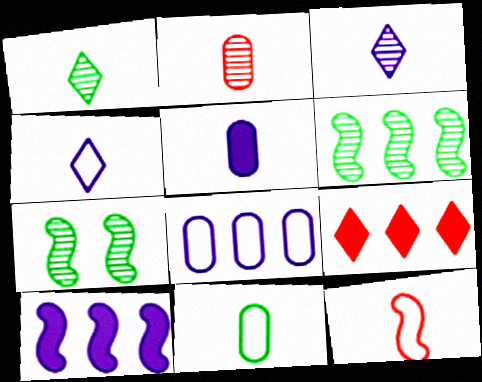[[1, 5, 12], 
[2, 5, 11], 
[4, 11, 12], 
[6, 8, 9], 
[7, 10, 12]]